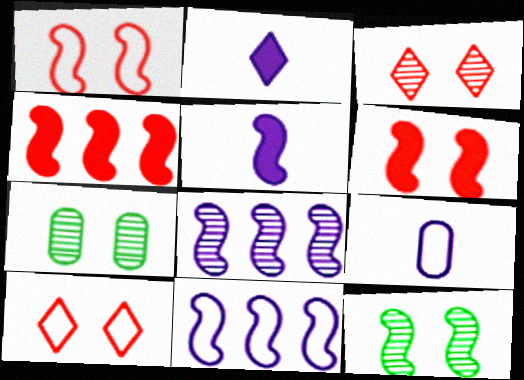[]